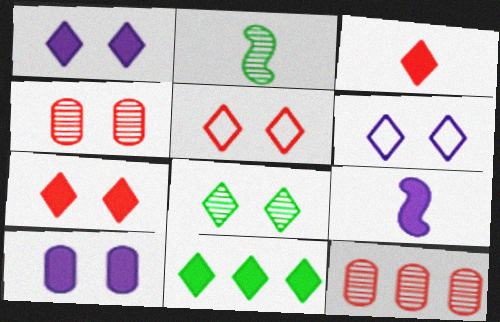[[1, 3, 11], 
[1, 5, 8], 
[6, 7, 8]]